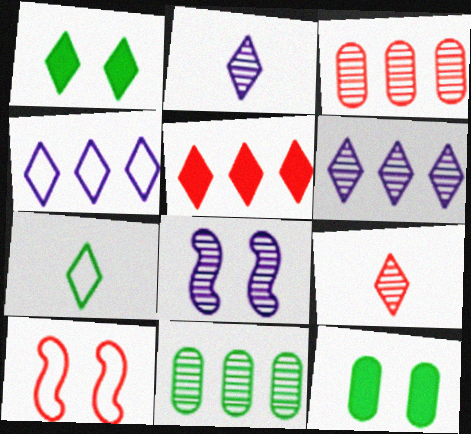[[1, 4, 9], 
[8, 9, 11]]